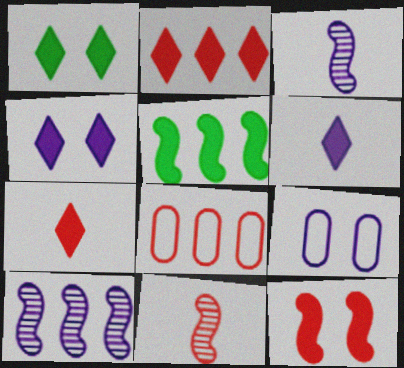[[1, 2, 6], 
[1, 3, 8], 
[6, 9, 10]]